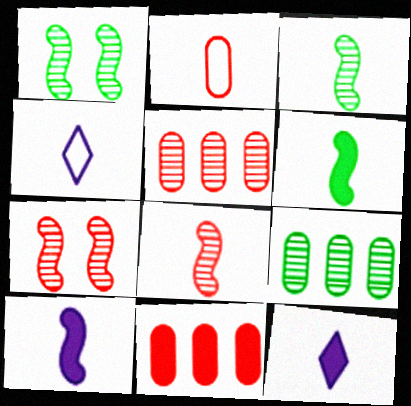[[1, 4, 11], 
[2, 3, 12]]